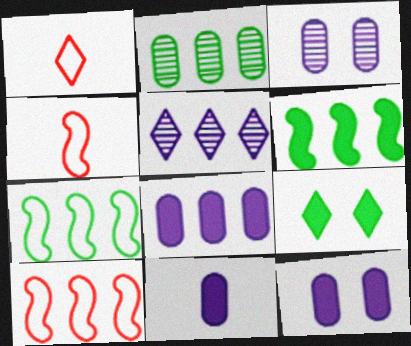[[1, 3, 6], 
[1, 5, 9], 
[8, 11, 12]]